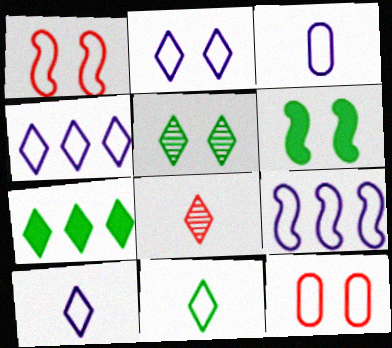[[2, 3, 9], 
[2, 4, 10], 
[2, 7, 8], 
[5, 7, 11], 
[9, 11, 12]]